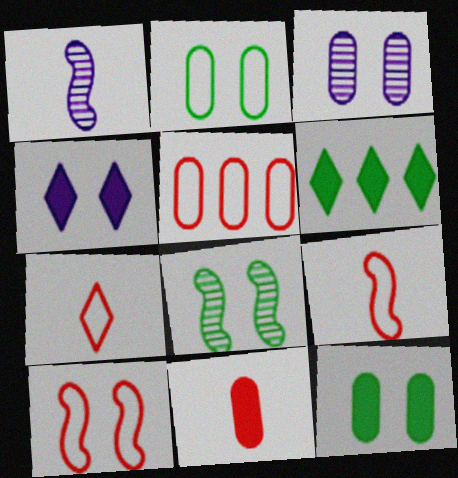[[3, 6, 9], 
[5, 7, 10]]